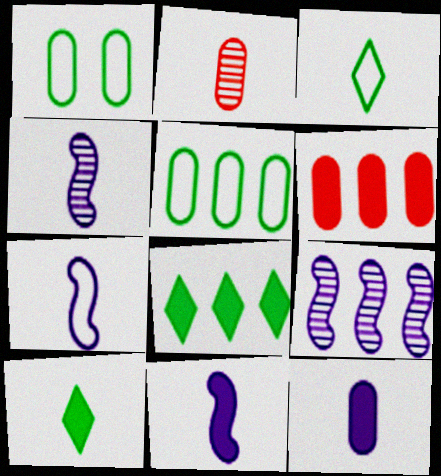[[2, 3, 11], 
[2, 7, 10], 
[4, 7, 11]]